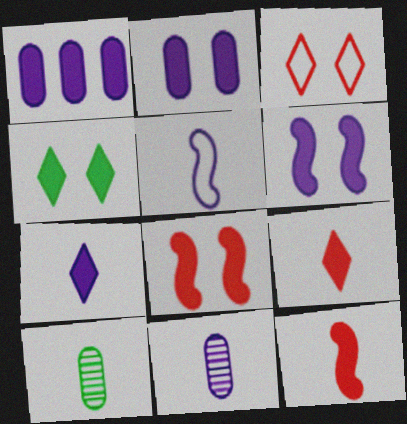[[1, 4, 12], 
[1, 6, 7], 
[2, 4, 8], 
[5, 7, 11], 
[5, 9, 10]]